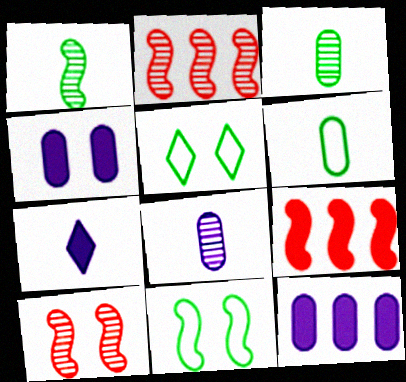[[4, 5, 10], 
[5, 8, 9]]